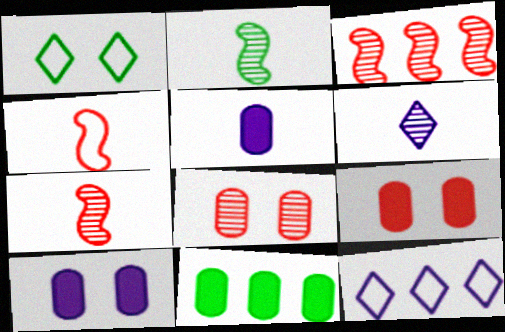[[1, 2, 11], 
[1, 3, 5], 
[2, 9, 12], 
[3, 11, 12], 
[5, 9, 11]]